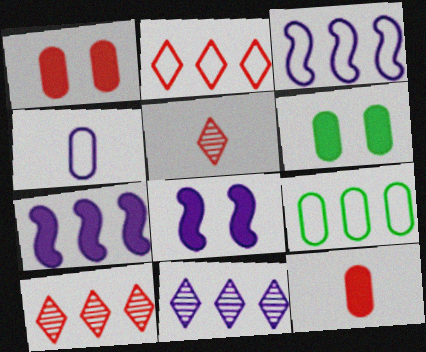[[2, 3, 9], 
[3, 5, 6], 
[4, 8, 11], 
[5, 8, 9], 
[7, 9, 10]]